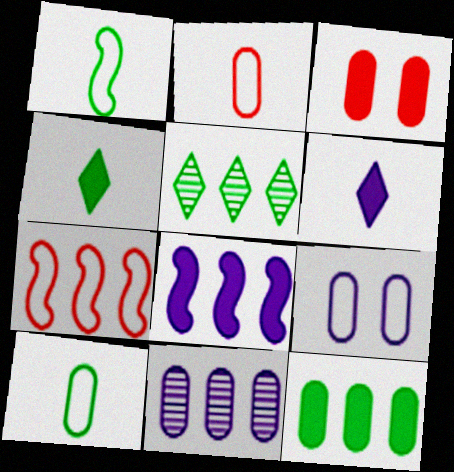[[3, 4, 8], 
[3, 10, 11]]